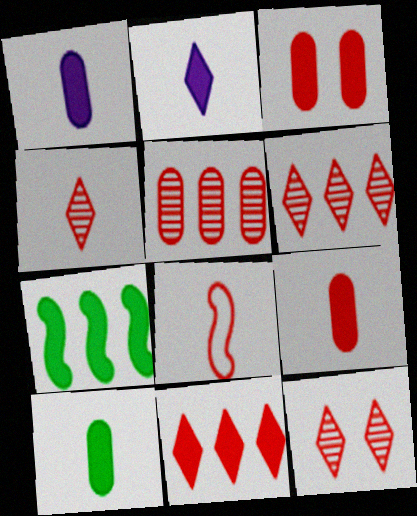[[1, 9, 10], 
[2, 3, 7], 
[3, 6, 8], 
[4, 6, 12], 
[4, 8, 9]]